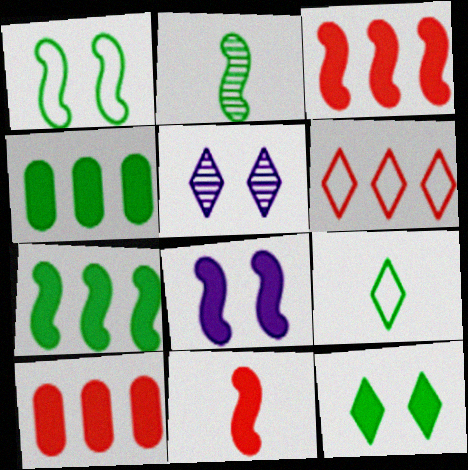[[1, 2, 7], 
[7, 8, 11]]